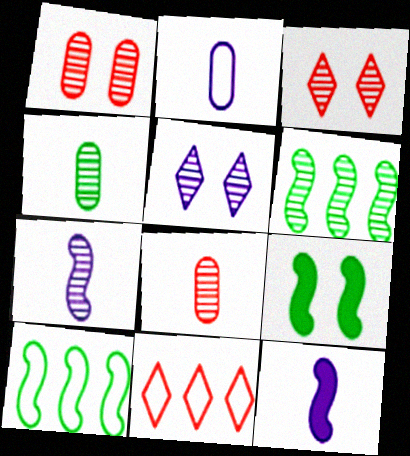[[5, 6, 8]]